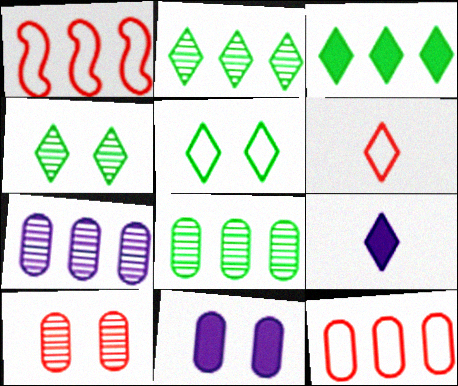[[1, 3, 7]]